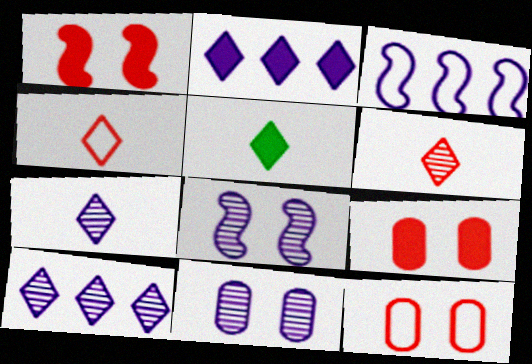[[4, 5, 7]]